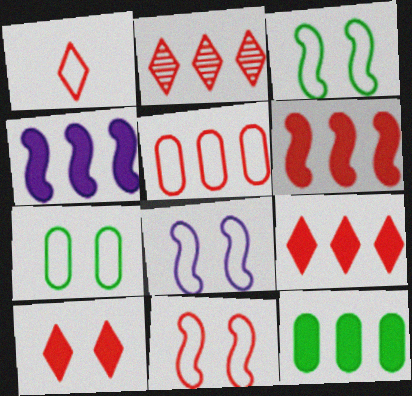[[1, 2, 10], 
[1, 5, 11], 
[2, 5, 6], 
[3, 8, 11], 
[4, 9, 12]]